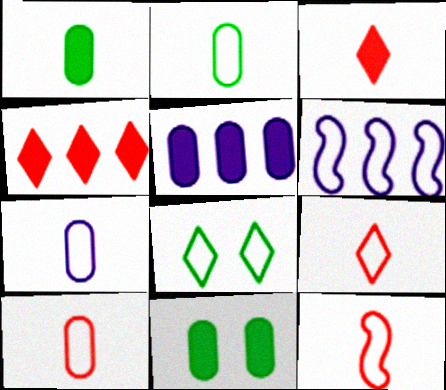[[2, 7, 10], 
[6, 8, 10], 
[9, 10, 12]]